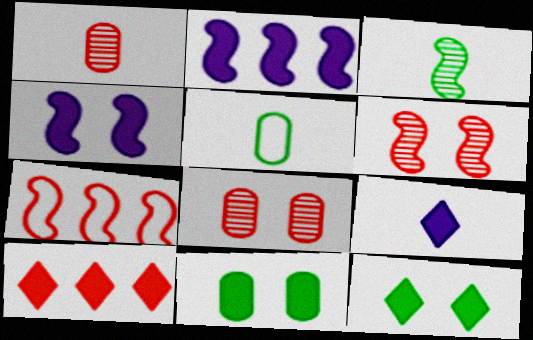[[3, 4, 7], 
[9, 10, 12]]